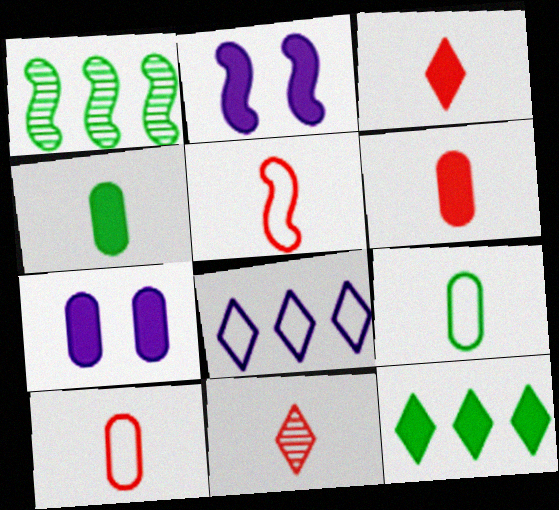[[1, 2, 5], 
[2, 6, 12], 
[5, 6, 11]]